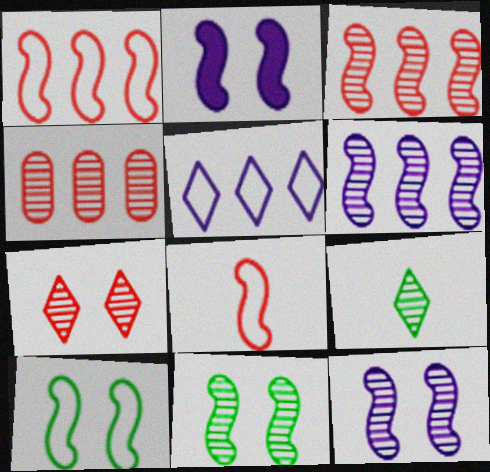[[4, 9, 12]]